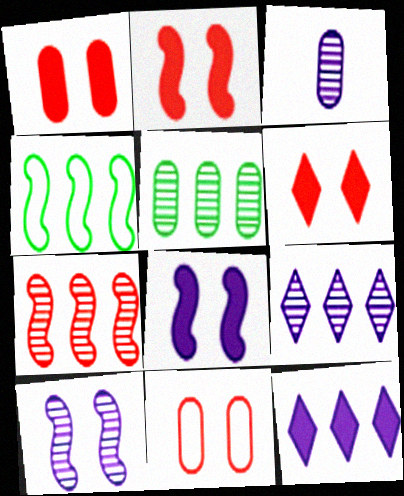[[1, 2, 6], 
[3, 4, 6], 
[3, 9, 10], 
[5, 7, 9]]